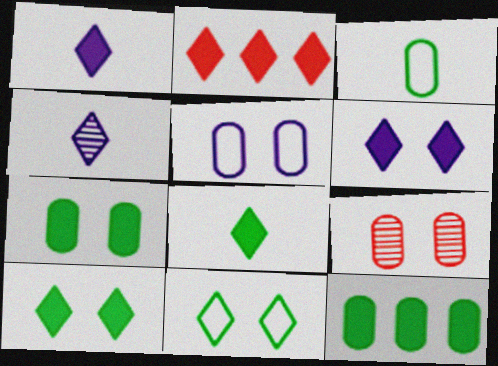[[1, 2, 10], 
[2, 4, 11], 
[2, 6, 8], 
[5, 7, 9]]